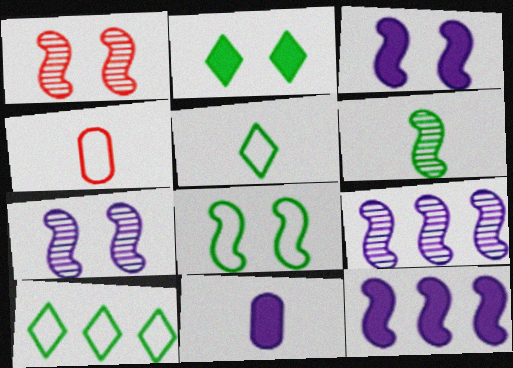[[1, 3, 8], 
[1, 6, 9], 
[1, 10, 11], 
[2, 4, 9]]